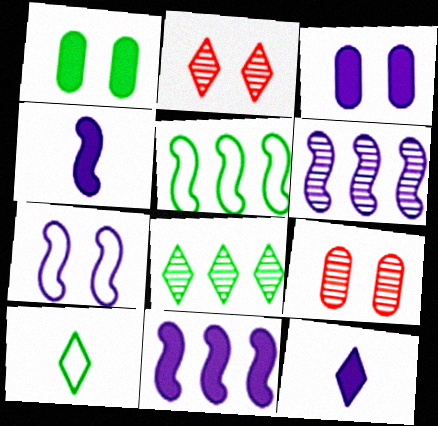[[1, 2, 7], 
[3, 11, 12], 
[4, 6, 7], 
[5, 9, 12], 
[9, 10, 11]]